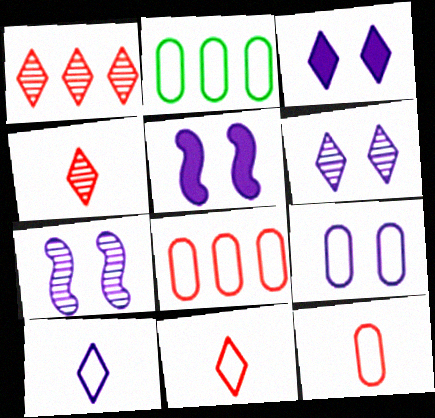[[2, 4, 5], 
[2, 9, 12], 
[3, 7, 9], 
[5, 6, 9]]